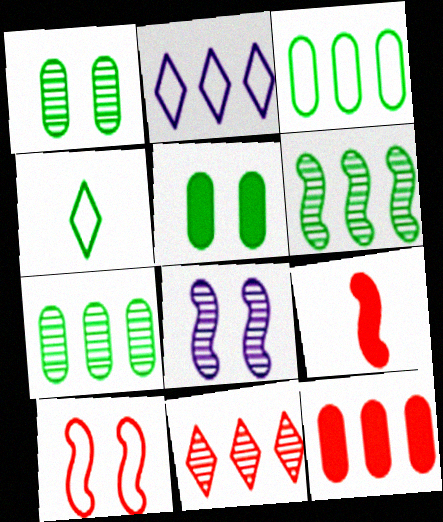[[1, 2, 9], 
[2, 6, 12], 
[4, 5, 6], 
[4, 8, 12]]